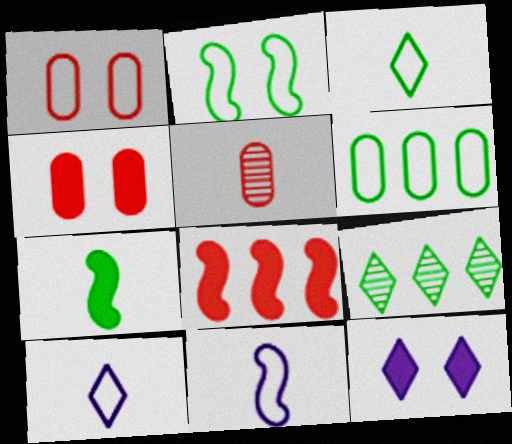[[2, 3, 6], 
[4, 9, 11], 
[5, 7, 10]]